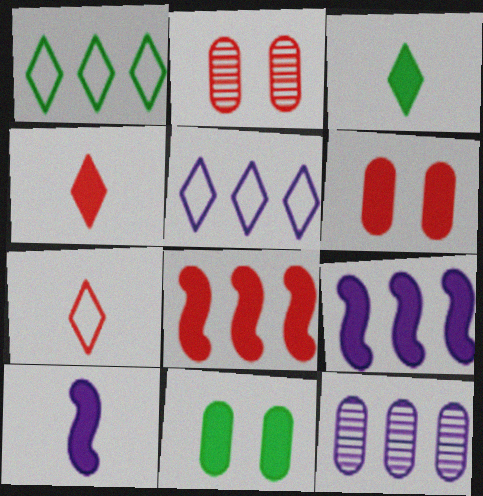[[1, 2, 10], 
[1, 8, 12], 
[2, 7, 8], 
[3, 6, 9], 
[4, 6, 8], 
[4, 9, 11], 
[5, 9, 12]]